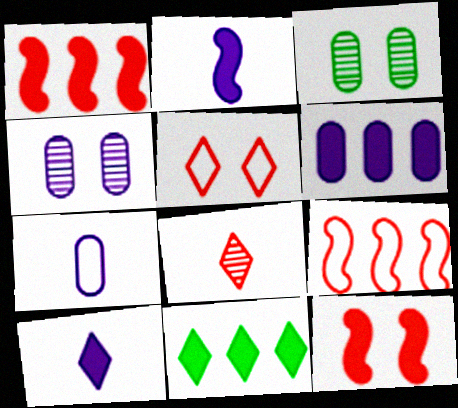[[1, 6, 11], 
[3, 9, 10], 
[4, 6, 7]]